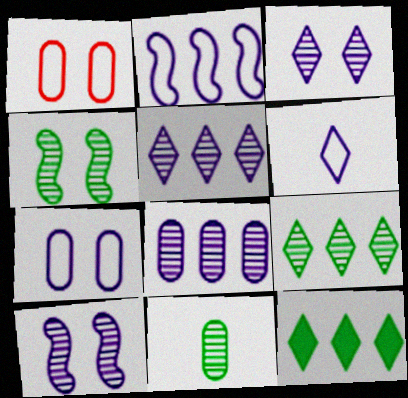[[2, 6, 7], 
[4, 9, 11]]